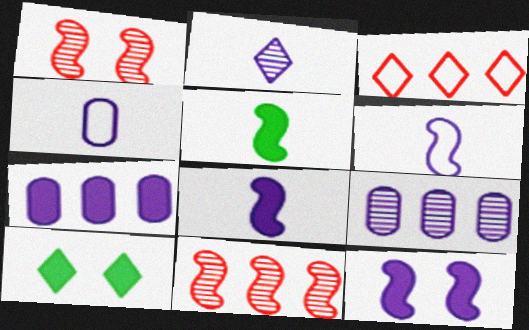[[2, 3, 10], 
[2, 4, 8], 
[4, 10, 11]]